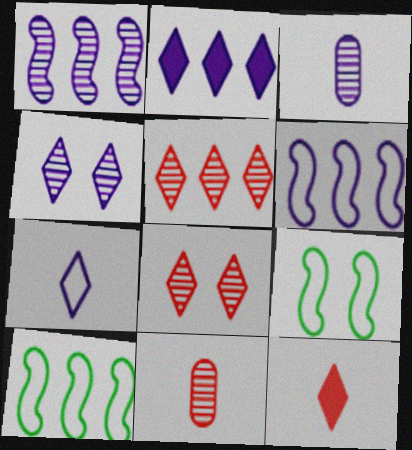[[1, 3, 4], 
[2, 4, 7], 
[2, 9, 11]]